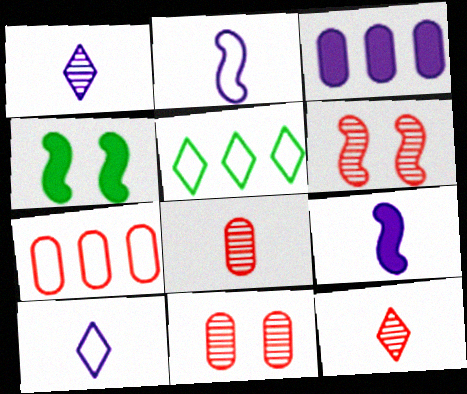[[1, 4, 7], 
[5, 9, 11]]